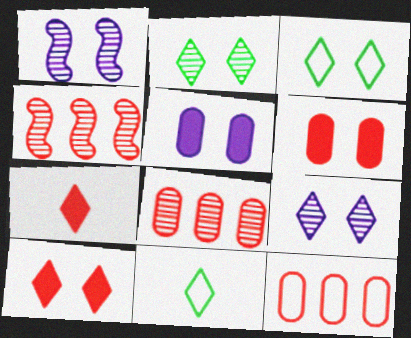[[1, 3, 6], 
[3, 9, 10], 
[4, 5, 11]]